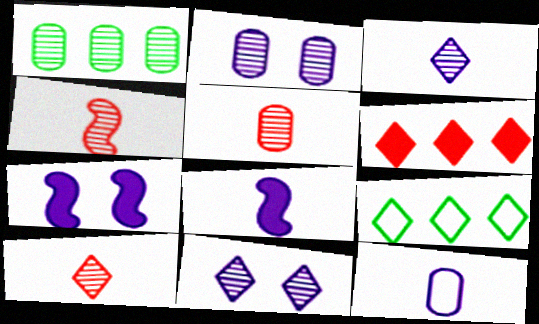[[1, 2, 5], 
[1, 4, 11], 
[3, 8, 12], 
[4, 5, 10], 
[5, 7, 9]]